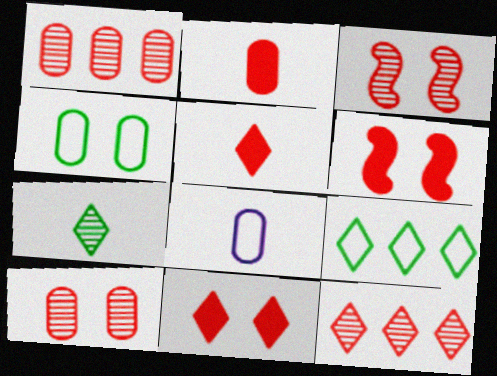[]